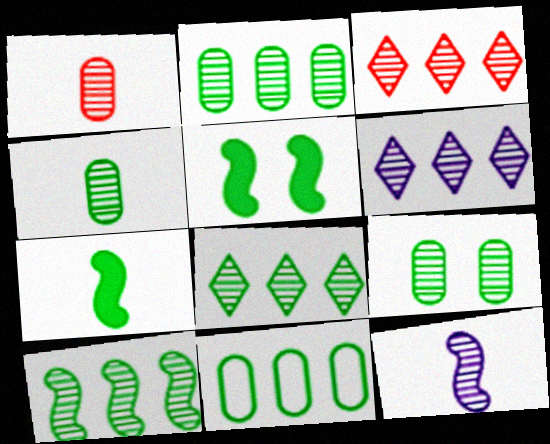[[2, 4, 9], 
[2, 8, 10], 
[3, 6, 8], 
[3, 9, 12]]